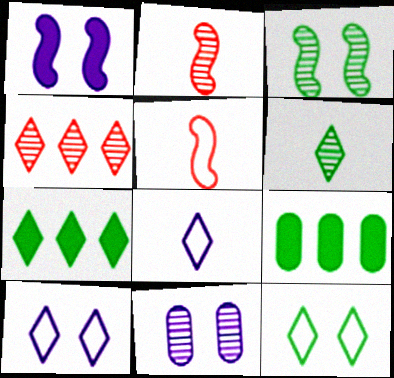[[1, 10, 11], 
[2, 9, 10], 
[5, 7, 11], 
[6, 7, 12]]